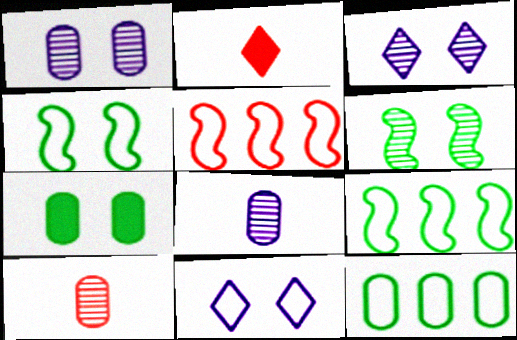[[1, 2, 9]]